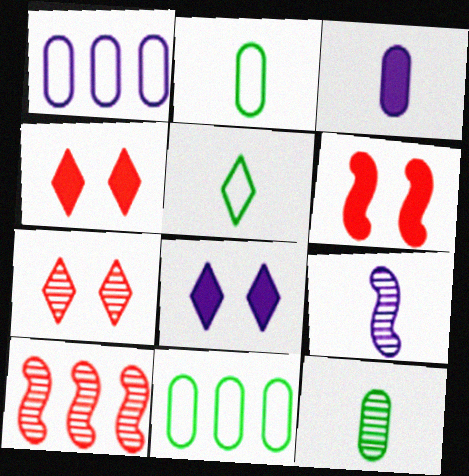[[1, 8, 9], 
[2, 8, 10], 
[4, 9, 11]]